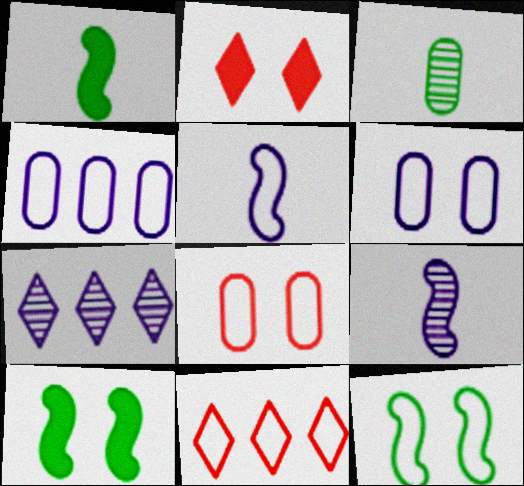[[1, 7, 8]]